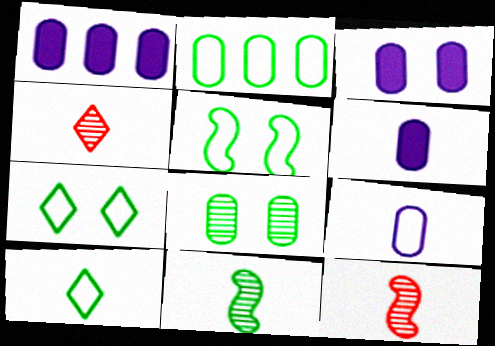[[1, 3, 6], 
[1, 4, 5], 
[1, 7, 12], 
[2, 5, 10], 
[6, 10, 12]]